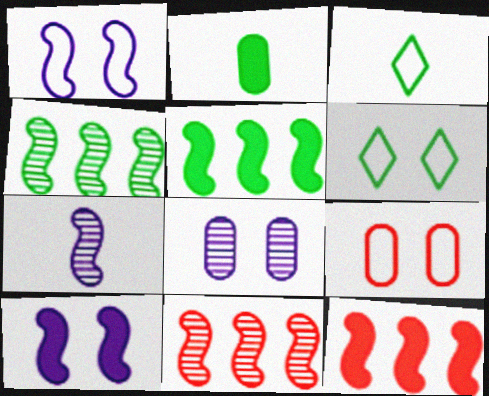[[1, 6, 9], 
[2, 4, 6], 
[3, 8, 12]]